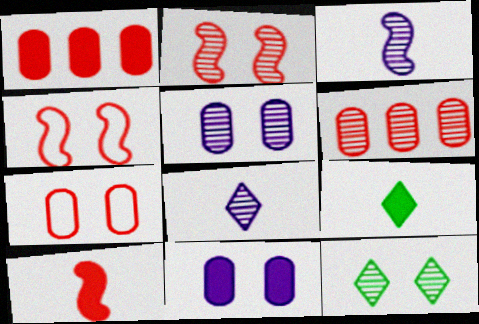[[2, 5, 12], 
[3, 6, 12], 
[4, 11, 12]]